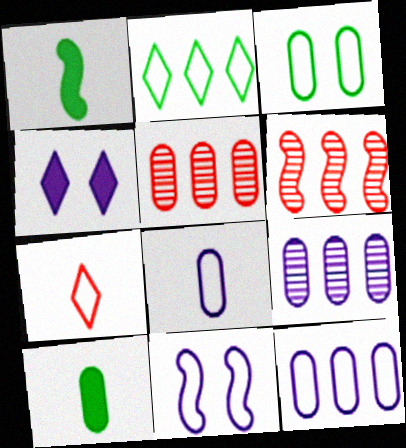[[1, 6, 11]]